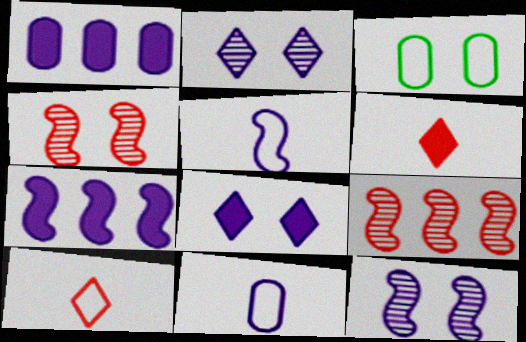[[1, 2, 5], 
[2, 7, 11], 
[3, 4, 8], 
[5, 7, 12]]